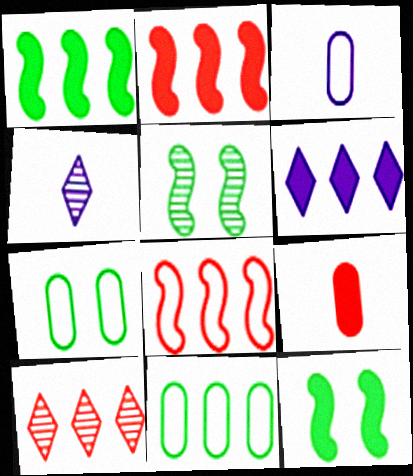[[2, 4, 7], 
[3, 10, 12], 
[6, 9, 12]]